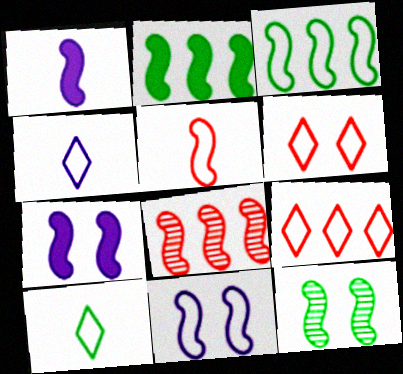[[3, 5, 11]]